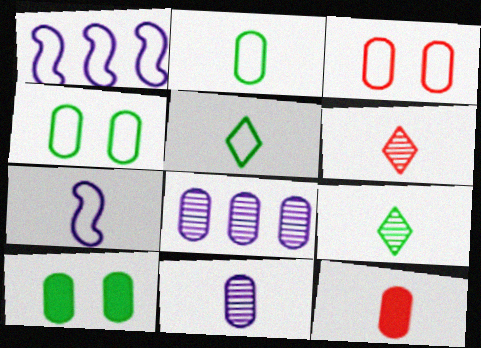[[1, 3, 5], 
[1, 6, 10], 
[2, 11, 12], 
[4, 8, 12], 
[7, 9, 12]]